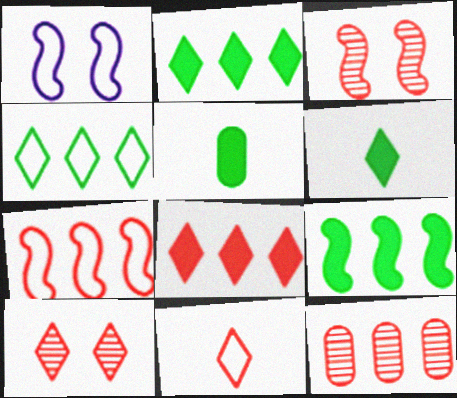[[1, 6, 12], 
[7, 8, 12], 
[8, 10, 11]]